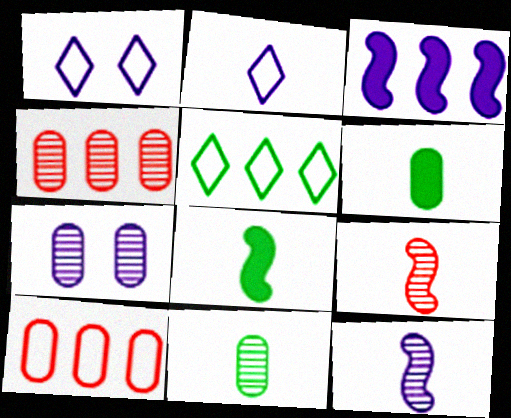[[1, 4, 8], 
[2, 3, 7], 
[2, 6, 9], 
[3, 4, 5], 
[4, 7, 11], 
[6, 7, 10]]